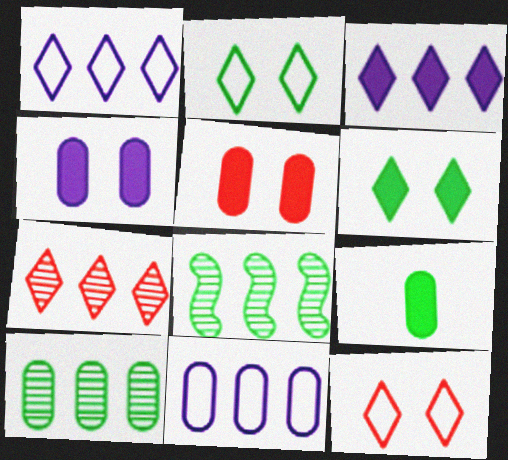[[2, 8, 9]]